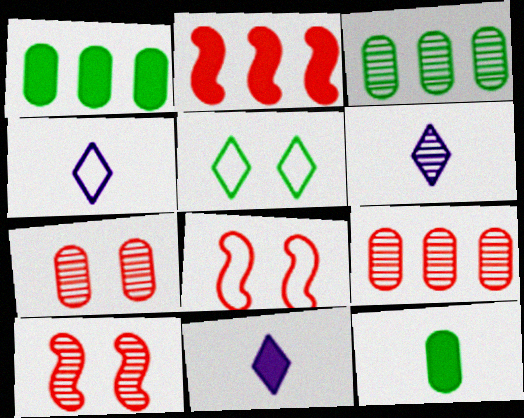[[1, 4, 10], 
[1, 6, 8], 
[3, 6, 10], 
[3, 8, 11], 
[4, 6, 11]]